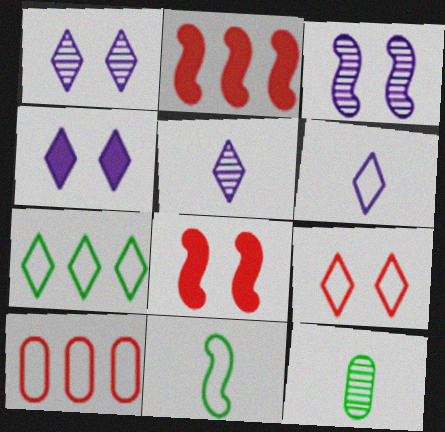[[2, 3, 11], 
[6, 7, 9]]